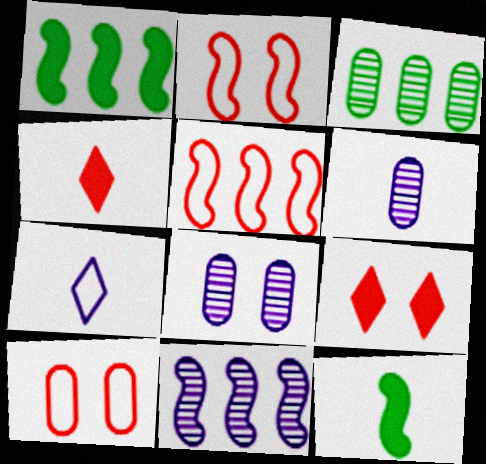[[1, 5, 11], 
[2, 11, 12]]